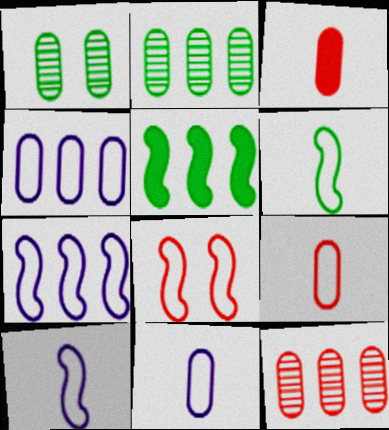[[1, 3, 4], 
[6, 7, 8]]